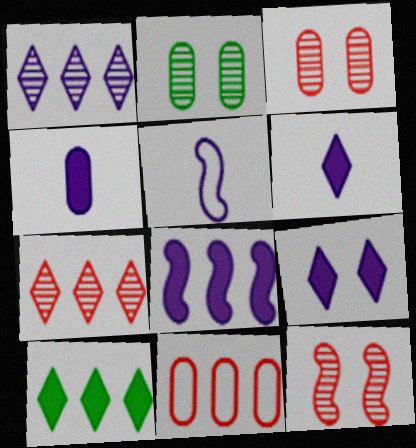[[2, 4, 11], 
[3, 5, 10], 
[4, 8, 9]]